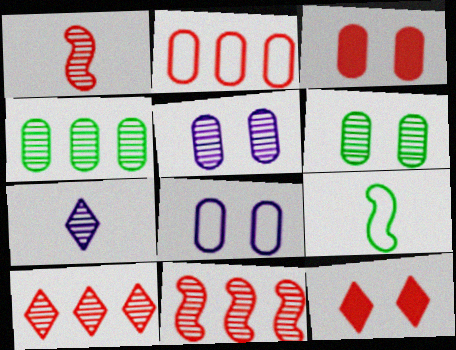[[1, 2, 12], 
[3, 6, 8], 
[6, 7, 11]]